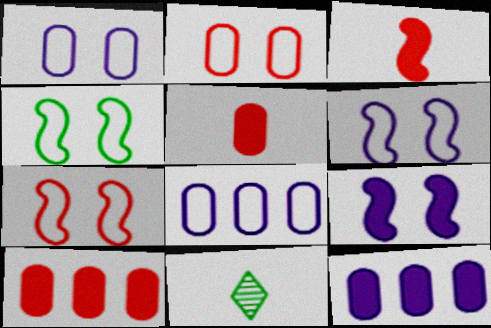[[4, 6, 7], 
[6, 10, 11], 
[7, 11, 12]]